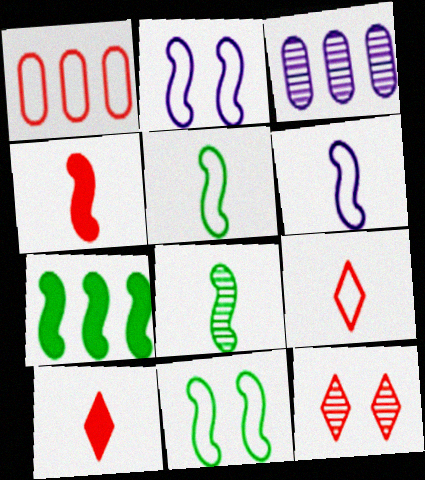[[1, 4, 12], 
[3, 8, 12], 
[3, 10, 11], 
[4, 6, 8], 
[7, 8, 11]]